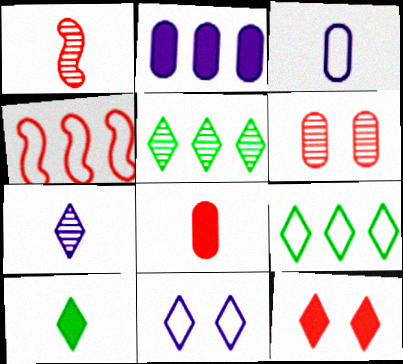[[1, 3, 10], 
[2, 4, 5], 
[7, 9, 12]]